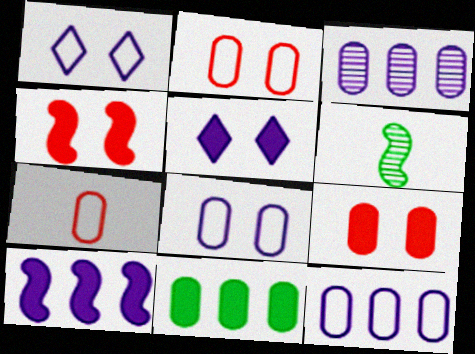[]